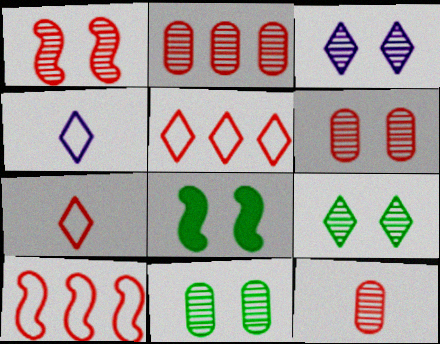[[1, 3, 11], 
[2, 4, 8], 
[2, 6, 12]]